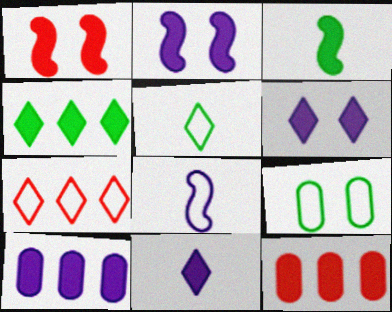[[2, 10, 11], 
[3, 6, 12], 
[7, 8, 9]]